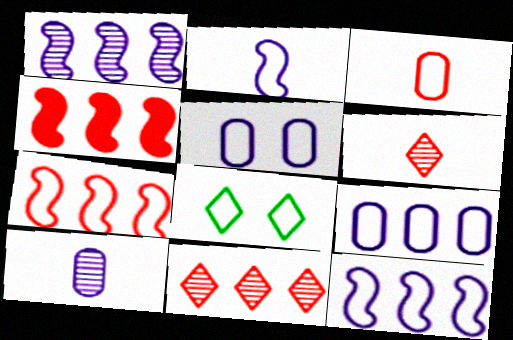[[3, 8, 12], 
[4, 8, 10]]